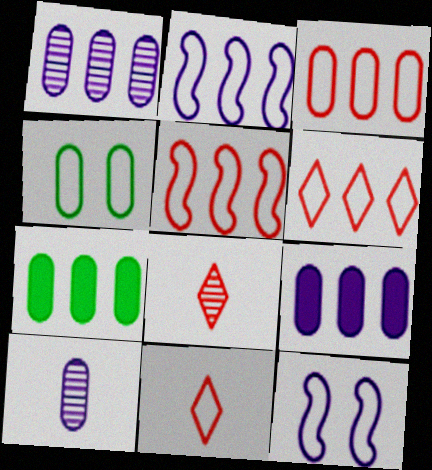[[1, 3, 7], 
[2, 4, 11], 
[3, 5, 6], 
[7, 8, 12]]